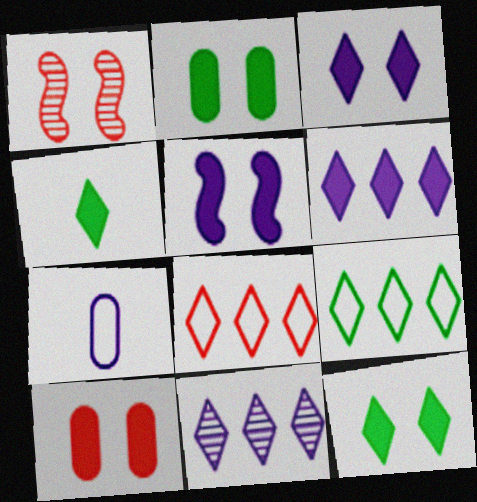[[5, 7, 11], 
[5, 10, 12]]